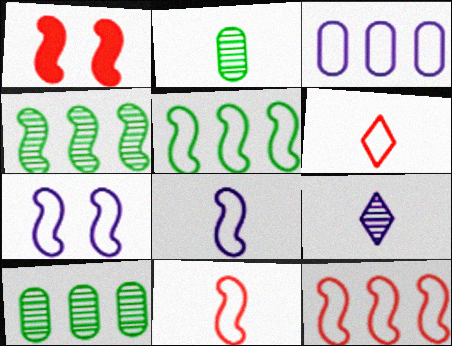[[1, 4, 8], 
[5, 7, 11]]